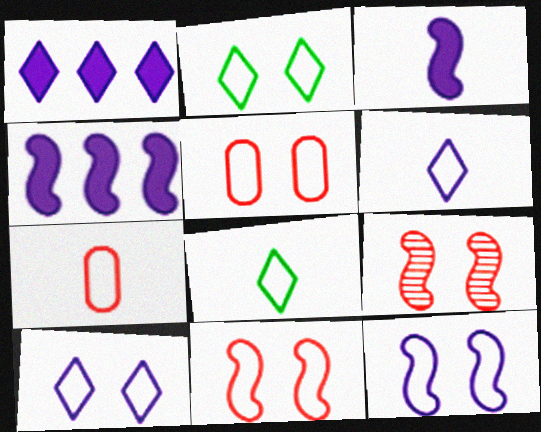[[2, 5, 12]]